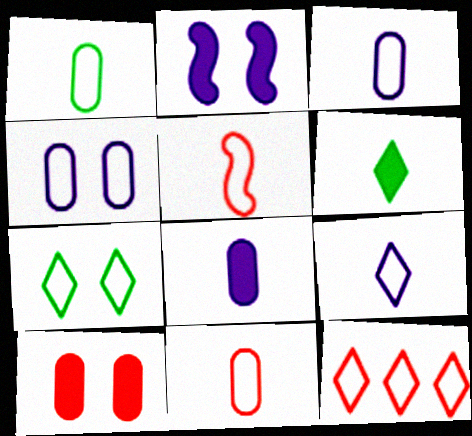[[1, 3, 11], 
[1, 5, 9], 
[7, 9, 12]]